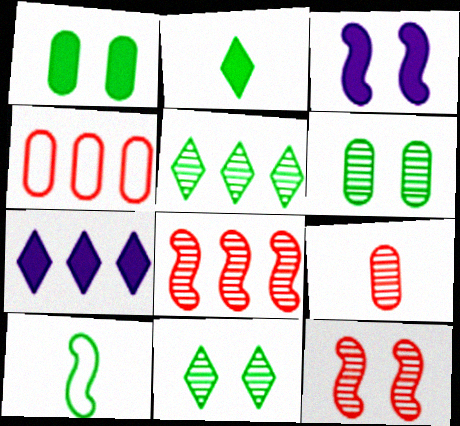[[1, 5, 10], 
[3, 8, 10]]